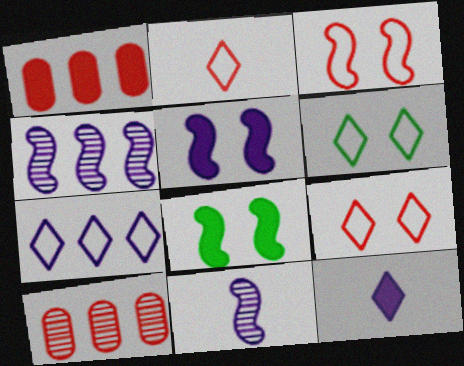[[1, 6, 11], 
[1, 8, 12], 
[2, 6, 7]]